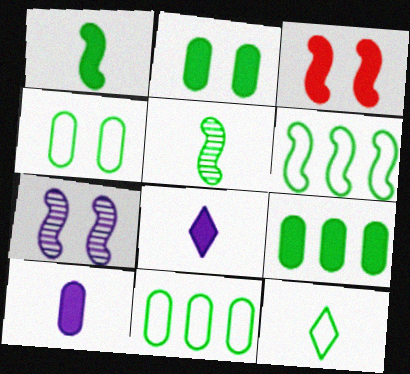[[3, 8, 9], 
[4, 6, 12]]